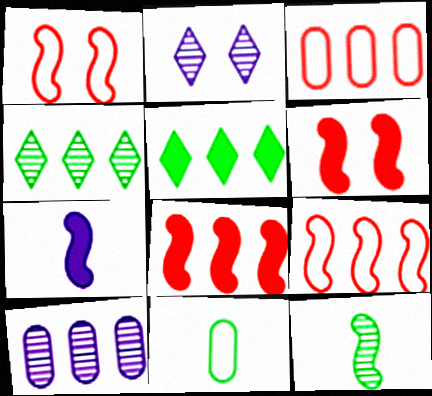[[2, 8, 11], 
[5, 9, 10]]